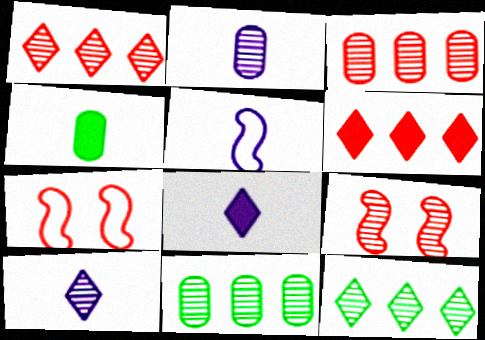[[2, 5, 8], 
[2, 9, 12], 
[7, 8, 11], 
[9, 10, 11]]